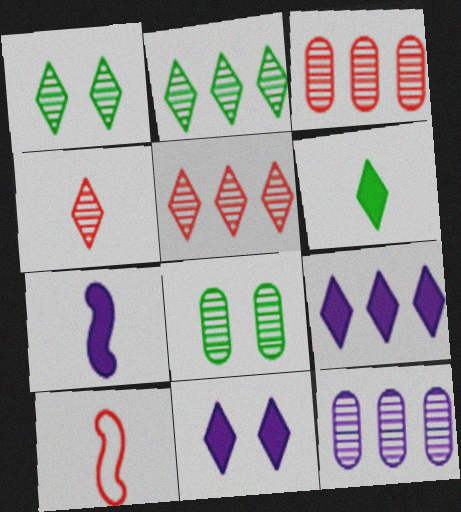[[8, 9, 10]]